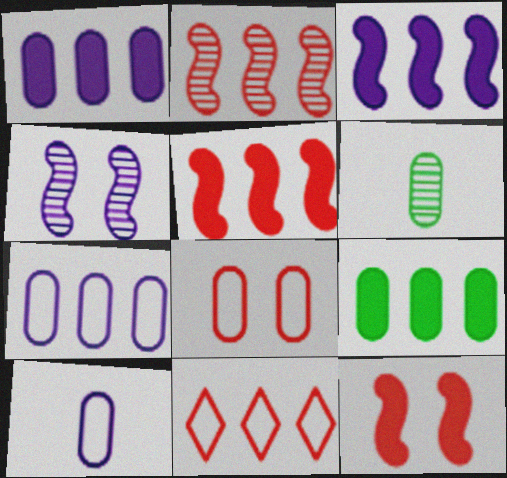[[1, 6, 8]]